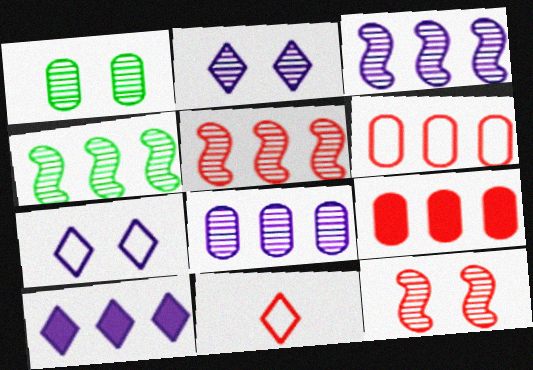[[1, 2, 12], 
[3, 4, 5], 
[4, 6, 10], 
[9, 11, 12]]